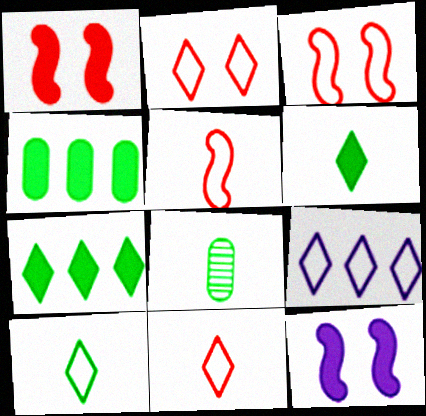[[1, 8, 9], 
[2, 9, 10]]